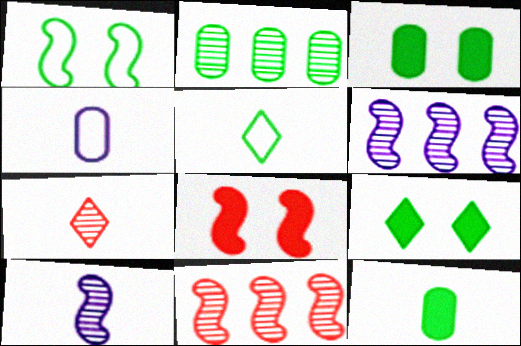[[4, 9, 11]]